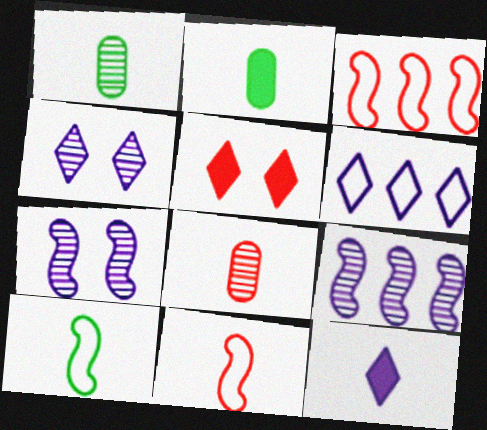[[1, 11, 12], 
[2, 3, 4], 
[3, 5, 8], 
[4, 6, 12], 
[8, 10, 12]]